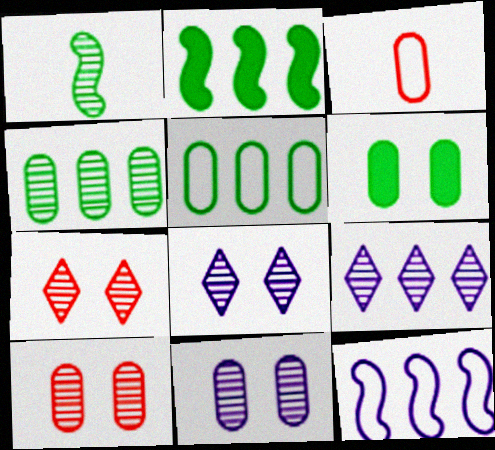[[1, 9, 10], 
[2, 3, 8]]